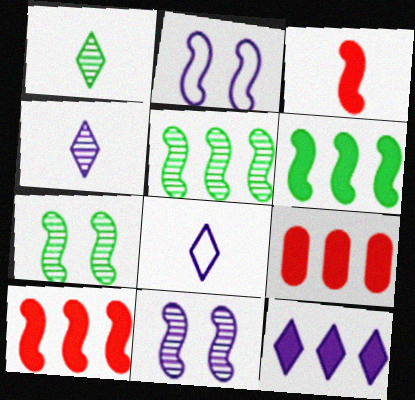[[1, 2, 9], 
[2, 3, 5], 
[6, 9, 12], 
[7, 8, 9]]